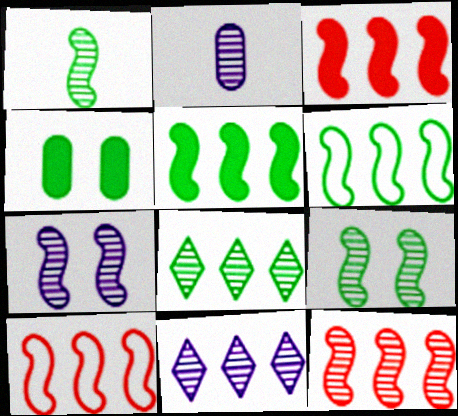[[1, 7, 12], 
[2, 7, 11], 
[3, 10, 12]]